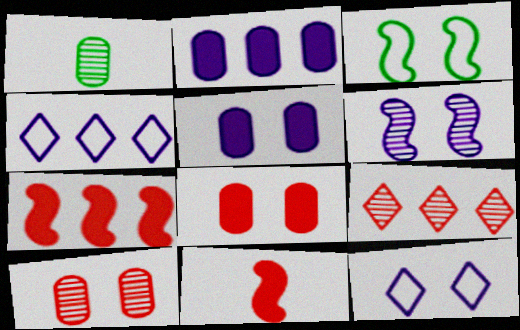[[1, 6, 9], 
[1, 7, 12], 
[5, 6, 12]]